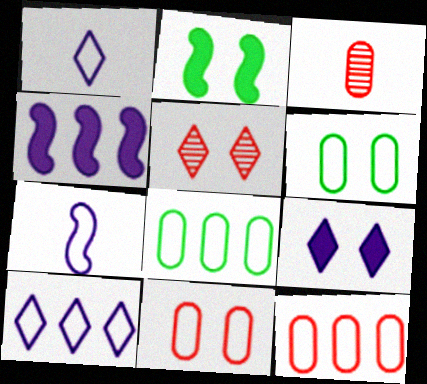[[2, 3, 10]]